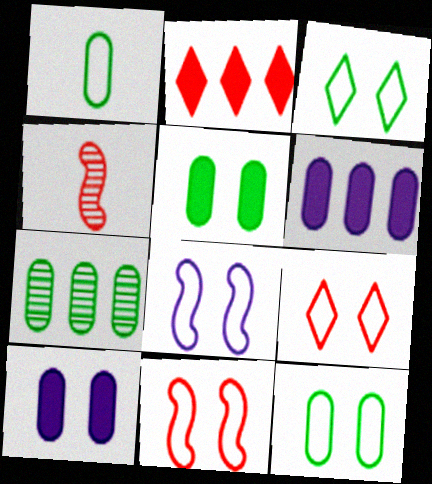[[1, 5, 7], 
[3, 4, 6], 
[8, 9, 12]]